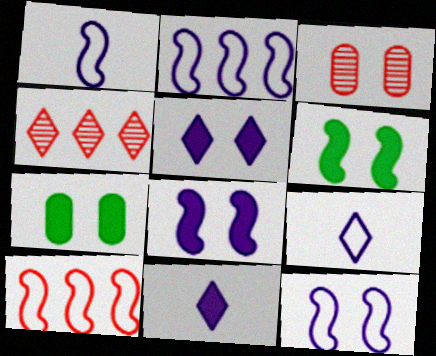[[1, 2, 12], 
[1, 4, 7]]